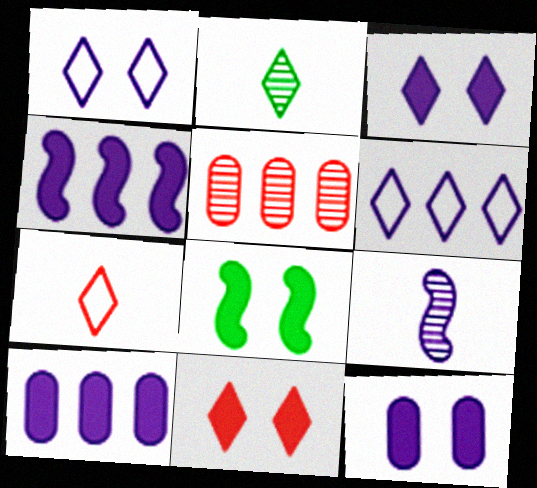[[1, 9, 10], 
[2, 6, 11], 
[6, 9, 12], 
[8, 11, 12]]